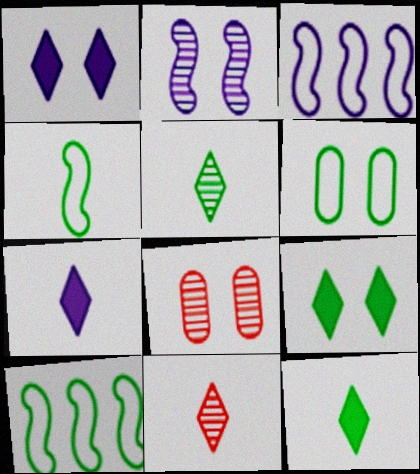[[3, 8, 12], 
[7, 8, 10]]